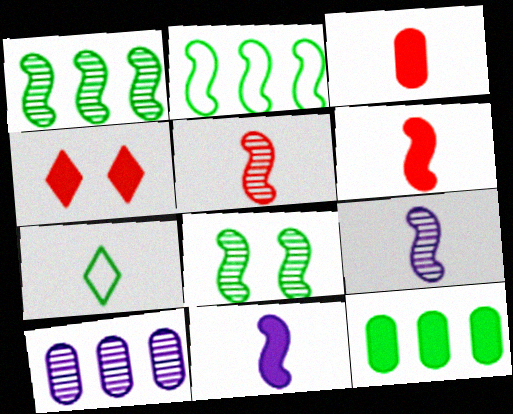[[3, 7, 9], 
[4, 11, 12], 
[7, 8, 12]]